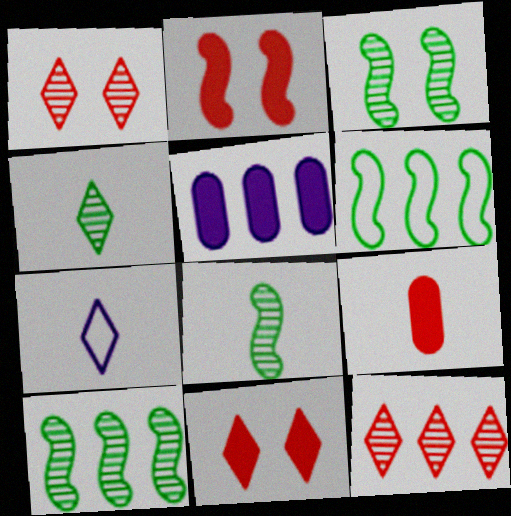[[3, 8, 10], 
[5, 6, 12], 
[7, 8, 9]]